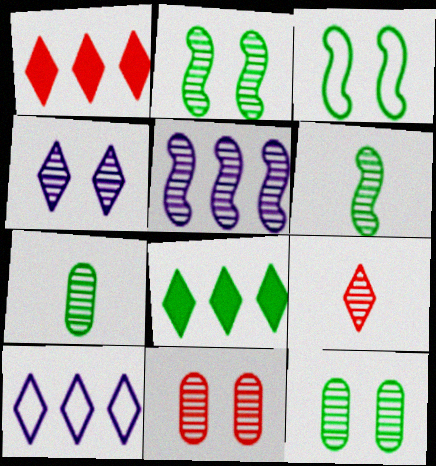[[2, 4, 11], 
[3, 7, 8], 
[5, 9, 12]]